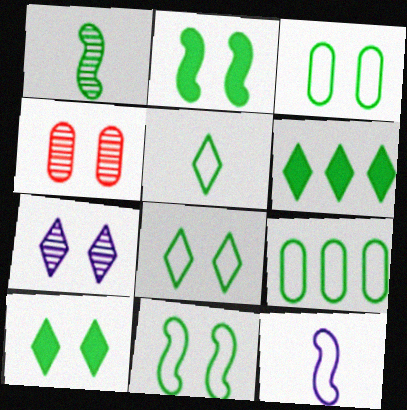[[1, 3, 6], 
[1, 9, 10], 
[3, 8, 11], 
[4, 6, 12], 
[5, 9, 11]]